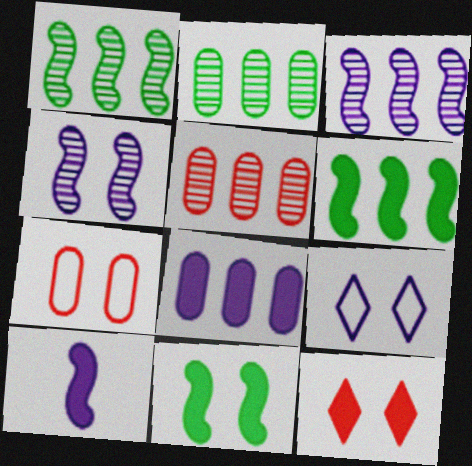[]